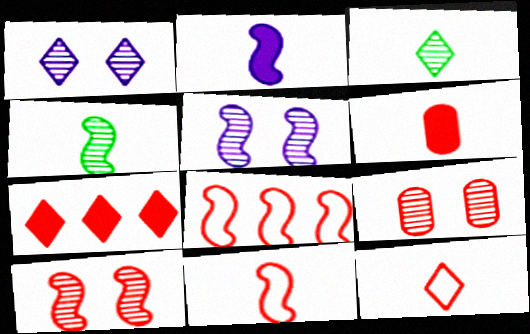[[2, 4, 11], 
[7, 9, 11]]